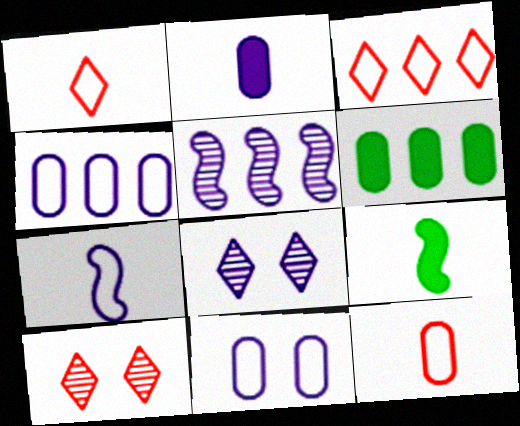[[3, 5, 6], 
[4, 9, 10], 
[6, 7, 10]]